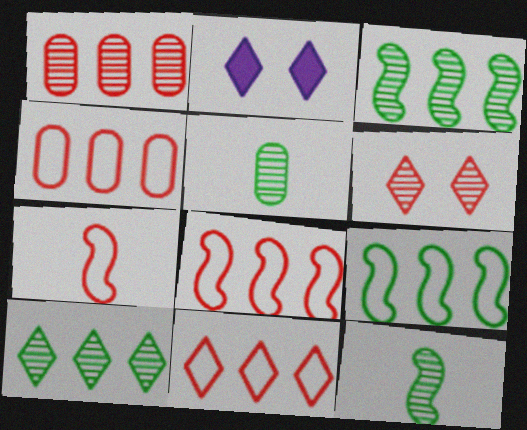[[2, 4, 12], 
[2, 5, 8], 
[4, 8, 11]]